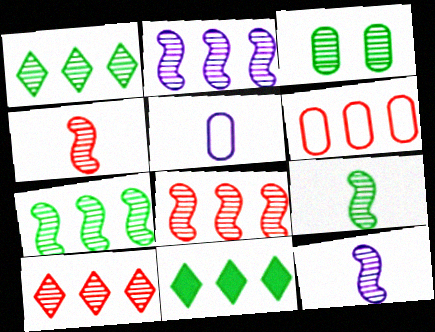[[1, 3, 9], 
[2, 6, 11], 
[2, 7, 8], 
[3, 10, 12], 
[4, 9, 12]]